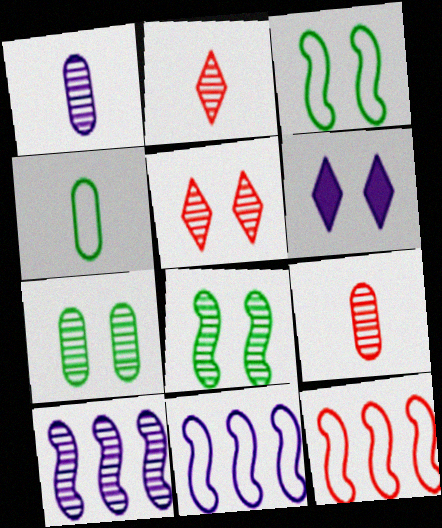[[1, 6, 11], 
[2, 7, 10]]